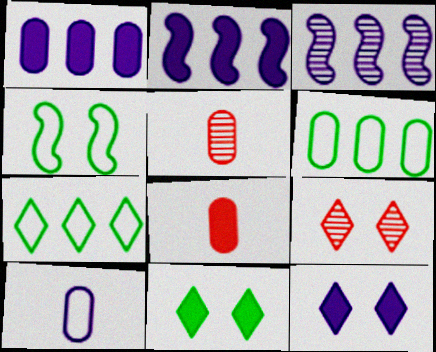[[2, 8, 11], 
[3, 10, 12]]